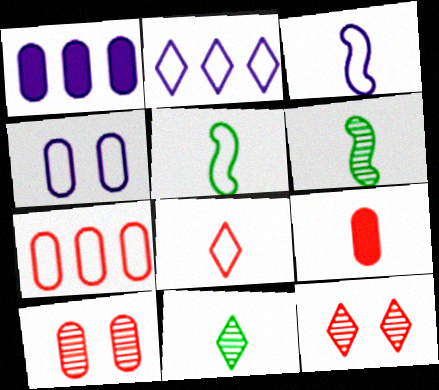[[1, 5, 12], 
[2, 3, 4], 
[3, 9, 11], 
[7, 9, 10]]